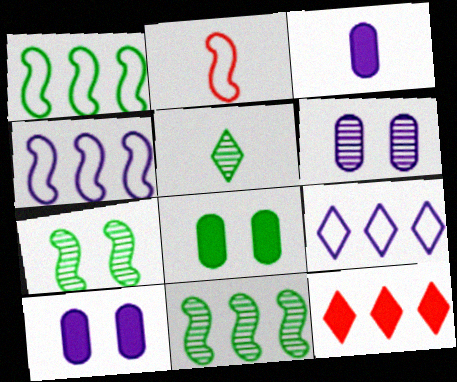[[1, 5, 8], 
[2, 3, 5]]